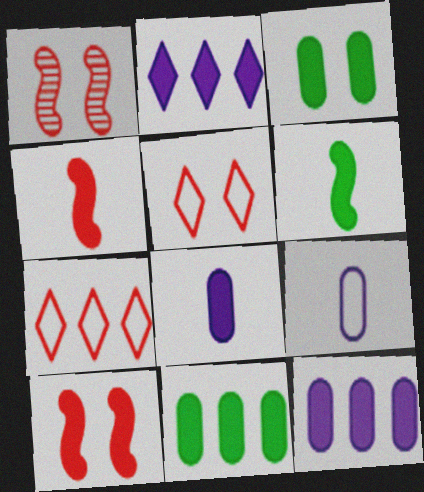[[2, 3, 4]]